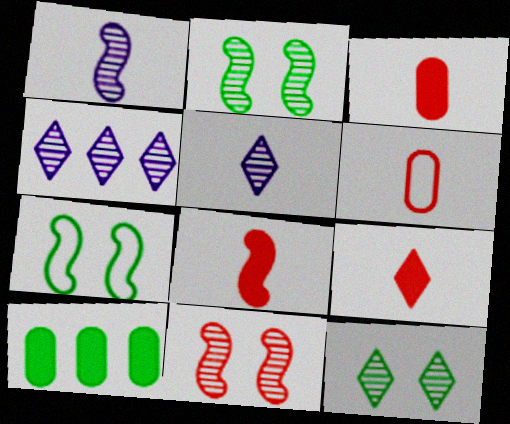[[3, 4, 7], 
[3, 8, 9]]